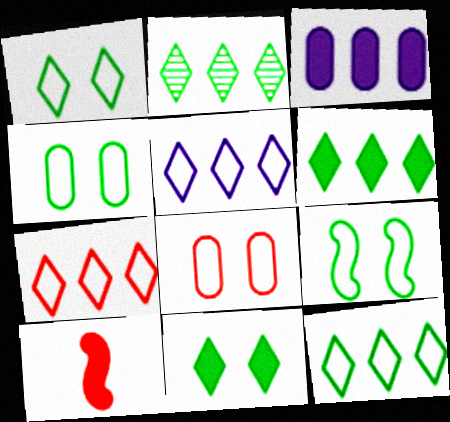[[1, 4, 9], 
[2, 6, 12], 
[3, 10, 11], 
[5, 7, 12]]